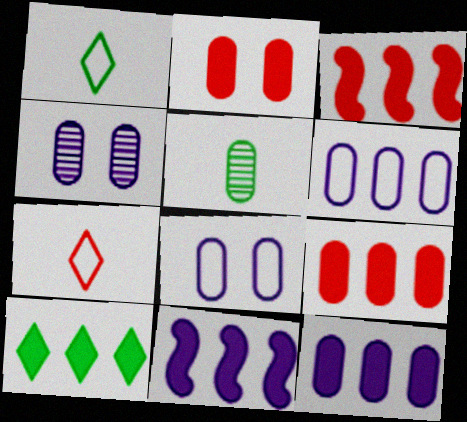[[1, 3, 4], 
[2, 5, 6], 
[3, 10, 12], 
[5, 8, 9], 
[9, 10, 11]]